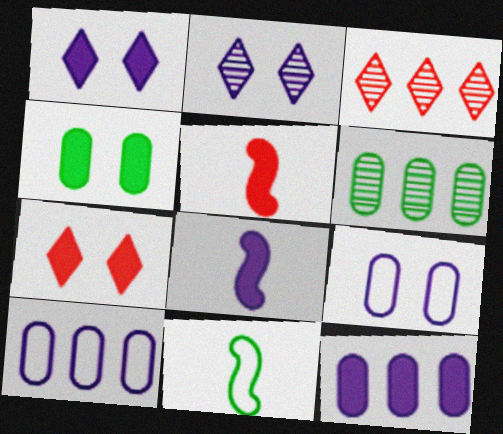[[1, 8, 12], 
[2, 8, 10]]